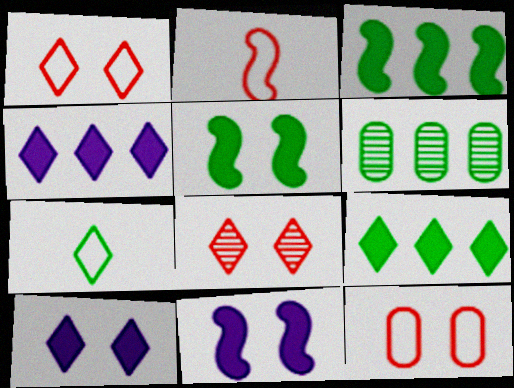[[2, 6, 10], 
[4, 7, 8], 
[5, 6, 7]]